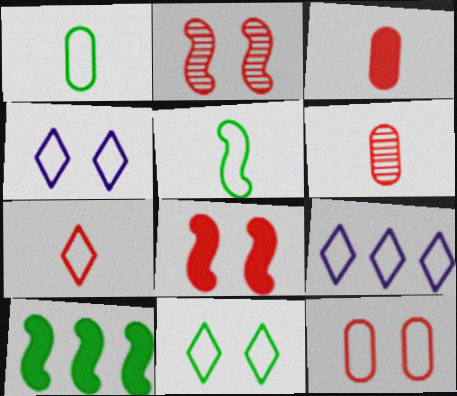[[4, 6, 10], 
[5, 9, 12], 
[7, 9, 11]]